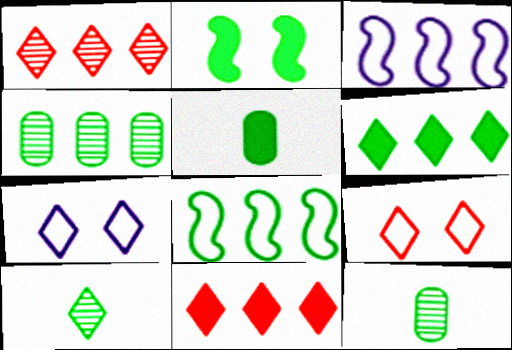[[2, 5, 6], 
[3, 4, 11], 
[4, 6, 8], 
[7, 10, 11]]